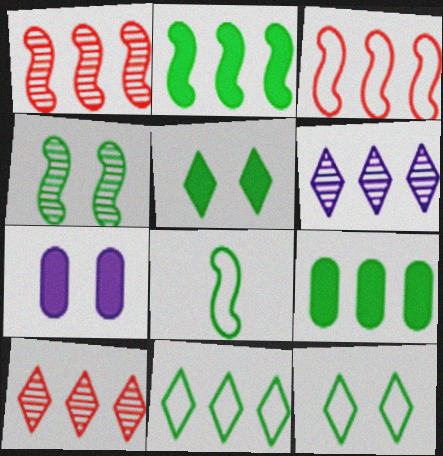[[2, 4, 8], 
[3, 6, 9], 
[7, 8, 10]]